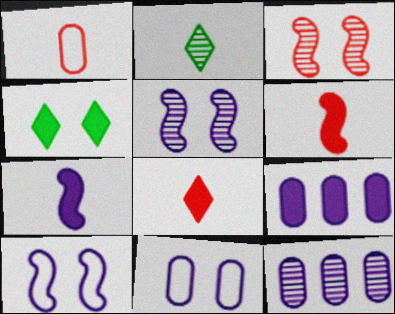[[1, 2, 7], 
[2, 3, 12], 
[3, 4, 11], 
[4, 6, 9]]